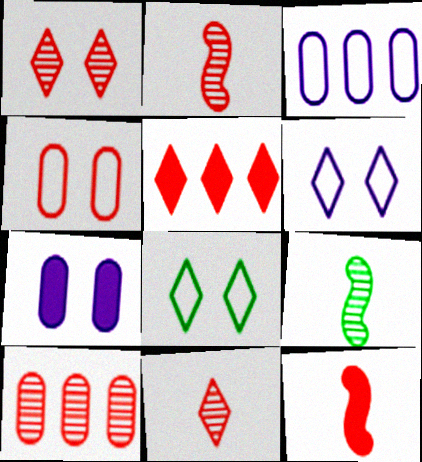[[1, 2, 10], 
[2, 4, 5]]